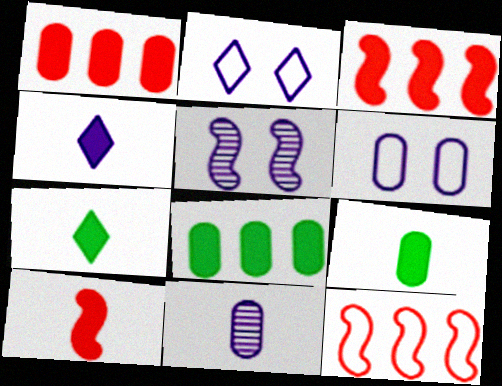[[4, 9, 10]]